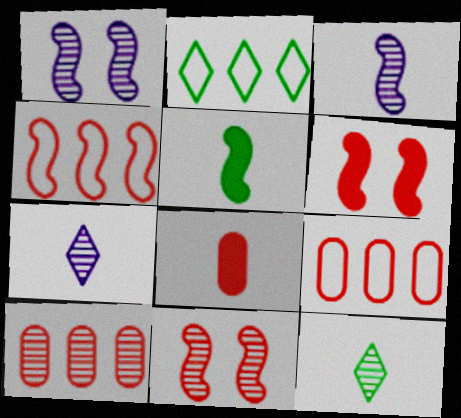[[1, 2, 8], 
[1, 4, 5], 
[1, 10, 12]]